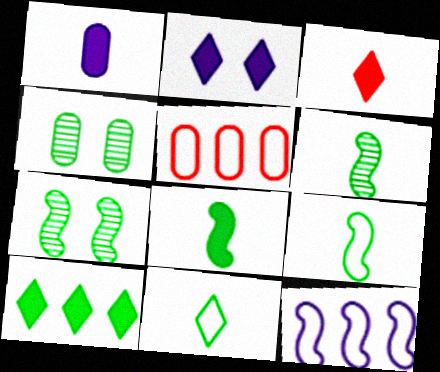[[1, 3, 8], 
[1, 4, 5], 
[2, 3, 10], 
[2, 5, 6], 
[3, 4, 12], 
[4, 9, 10], 
[6, 8, 9]]